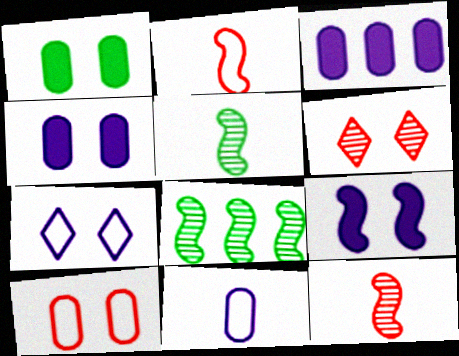[[2, 8, 9]]